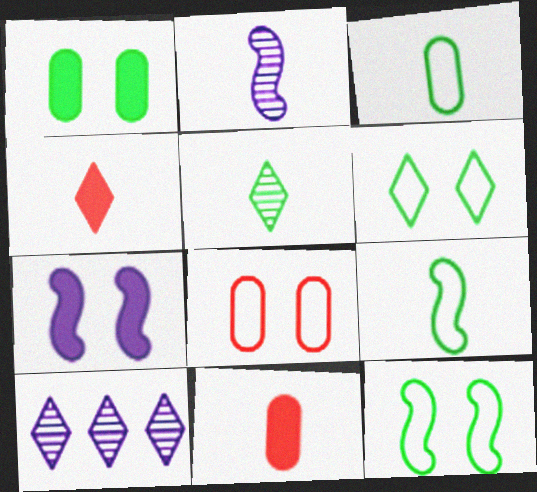[[2, 3, 4], 
[4, 6, 10], 
[10, 11, 12]]